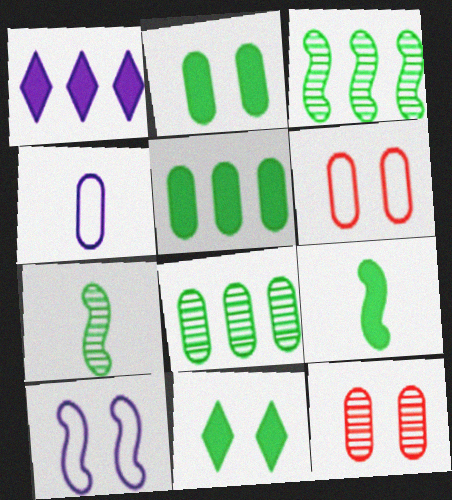[[1, 6, 7], 
[4, 5, 12], 
[5, 9, 11], 
[10, 11, 12]]